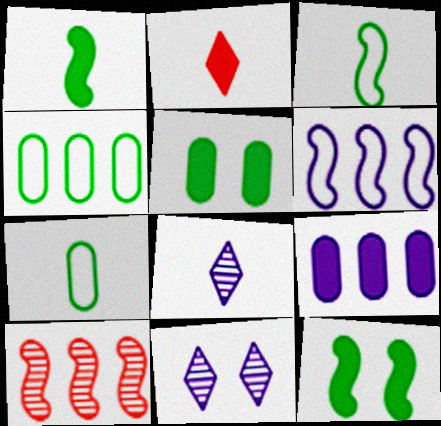[[2, 9, 12]]